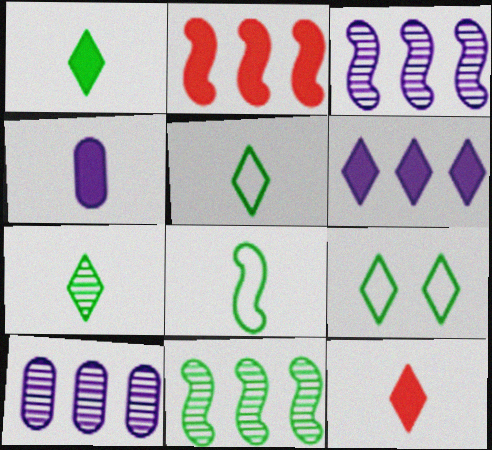[[1, 5, 7]]